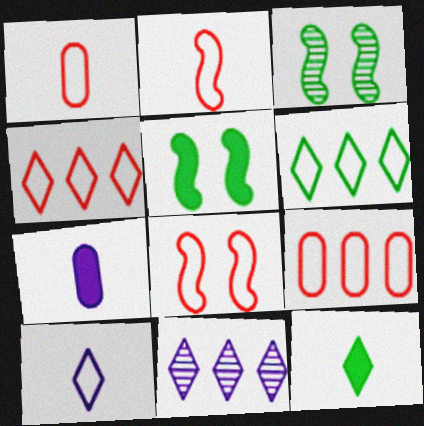[[1, 4, 8], 
[1, 5, 11], 
[3, 4, 7]]